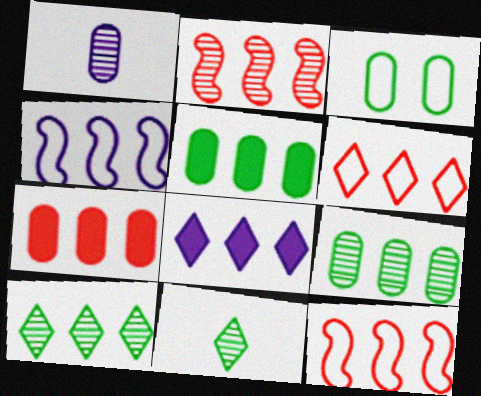[[1, 3, 7], 
[2, 6, 7], 
[4, 7, 10], 
[6, 8, 10], 
[8, 9, 12]]